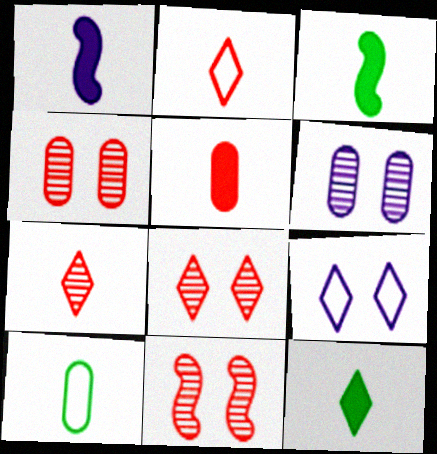[[1, 5, 12], 
[1, 7, 10], 
[4, 8, 11]]